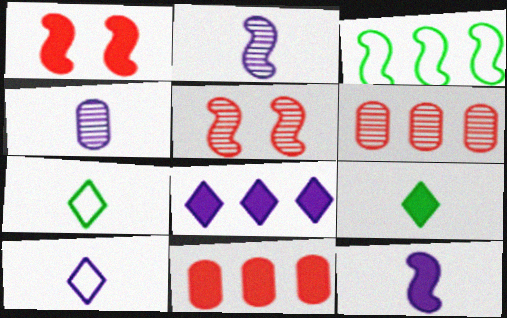[[1, 2, 3], 
[3, 5, 12], 
[3, 6, 8], 
[4, 10, 12]]